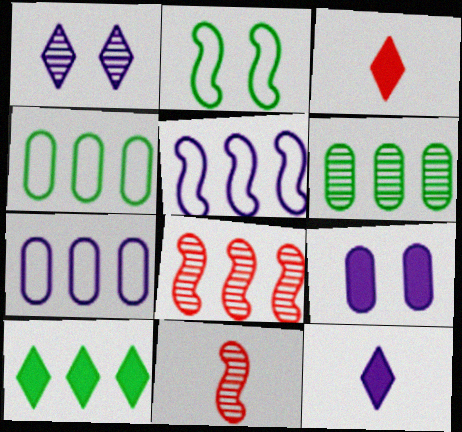[[1, 6, 11], 
[7, 8, 10]]